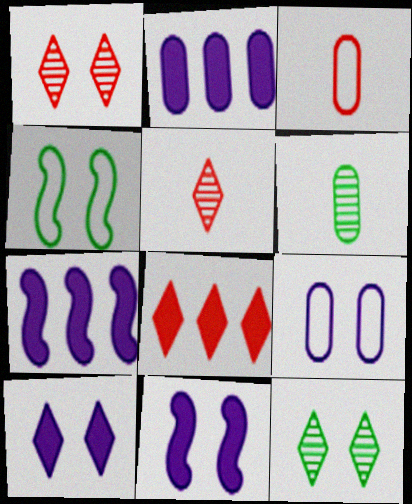[[2, 4, 5], 
[3, 7, 12]]